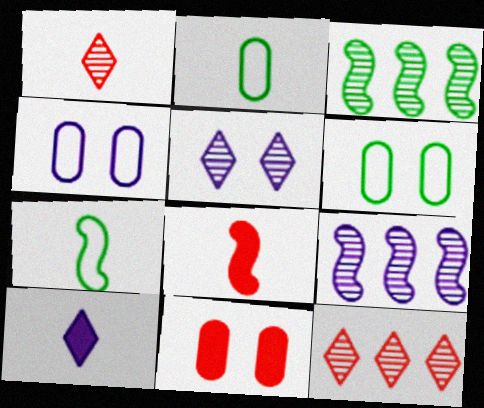[[4, 9, 10]]